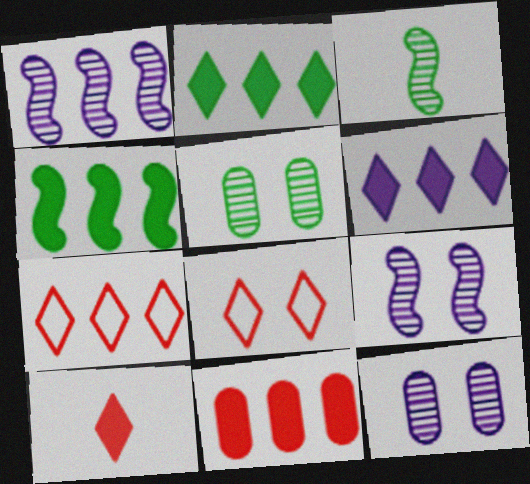[[4, 6, 11]]